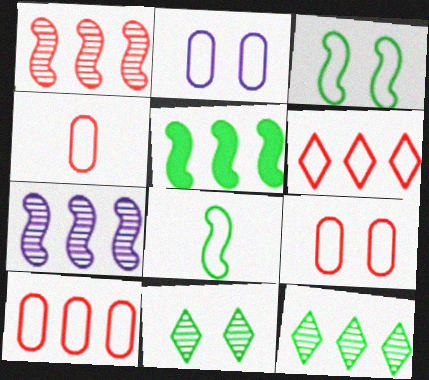[[2, 6, 8], 
[4, 9, 10]]